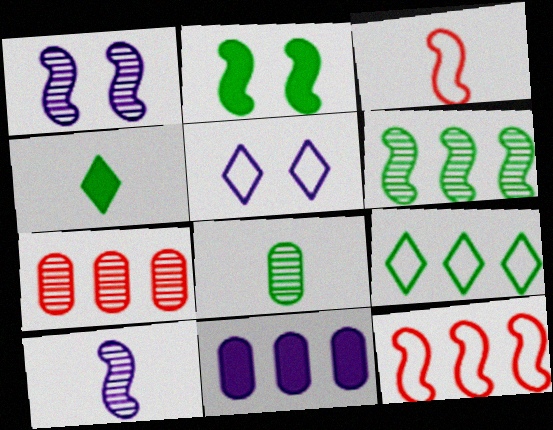[[2, 8, 9], 
[2, 10, 12], 
[5, 10, 11]]